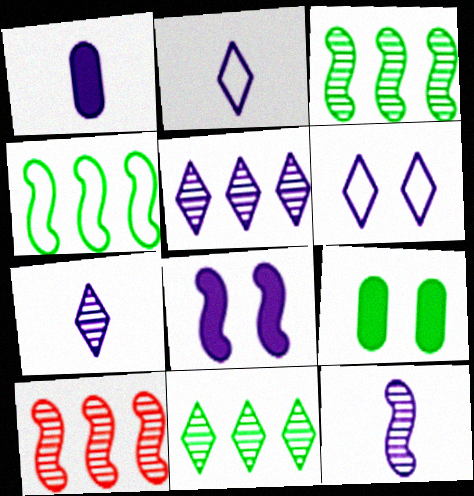[[1, 2, 12], 
[2, 9, 10]]